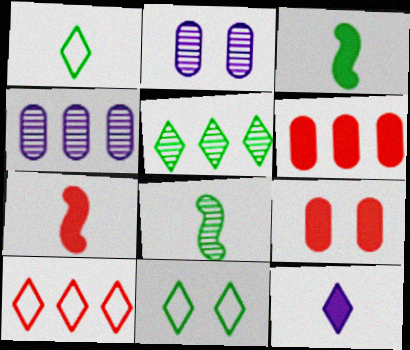[[2, 3, 10], 
[4, 7, 11]]